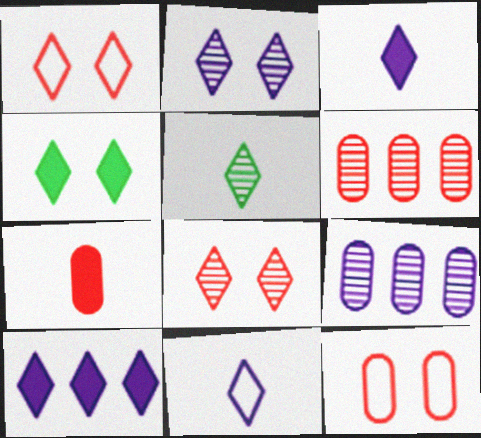[[1, 2, 4], 
[1, 5, 10], 
[2, 10, 11], 
[6, 7, 12]]